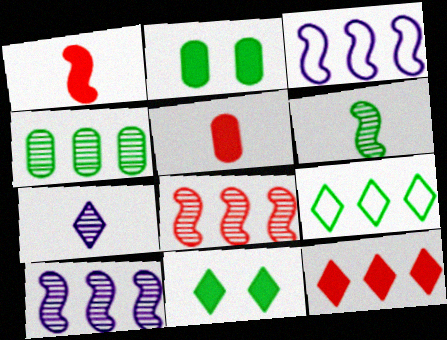[[2, 6, 9], 
[3, 4, 12]]